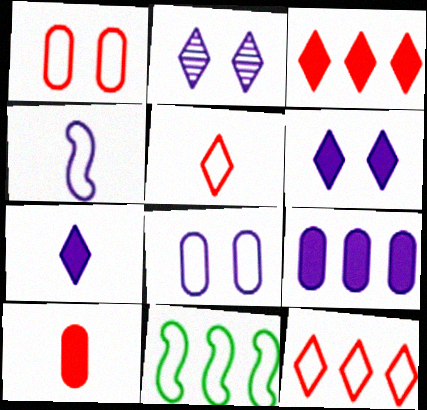[[2, 4, 9], 
[2, 10, 11], 
[5, 8, 11]]